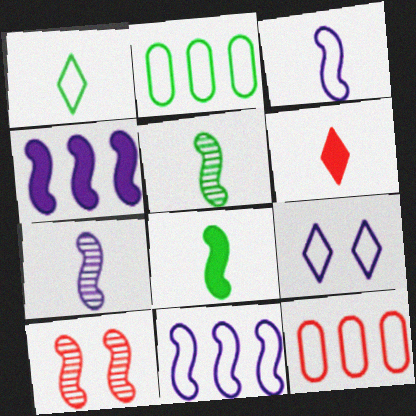[[6, 10, 12], 
[8, 10, 11]]